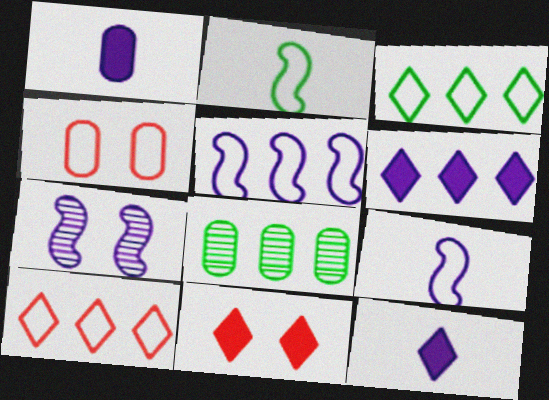[[1, 4, 8], 
[3, 4, 9], 
[8, 9, 11]]